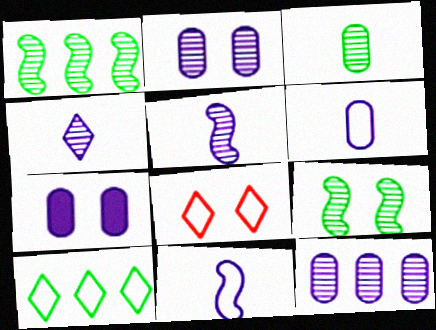[[6, 7, 12], 
[7, 8, 9]]